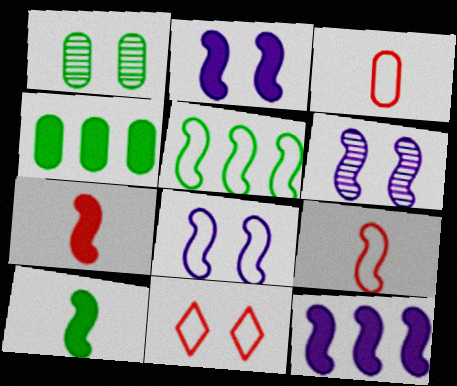[[1, 2, 11], 
[2, 6, 8], 
[5, 6, 7], 
[5, 8, 9]]